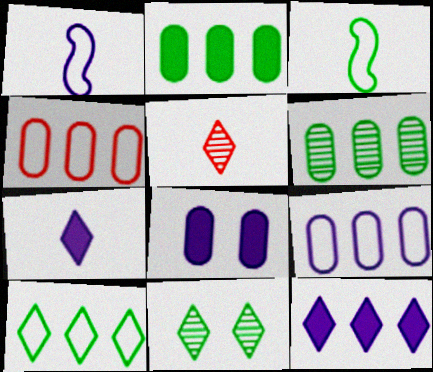[[2, 3, 11]]